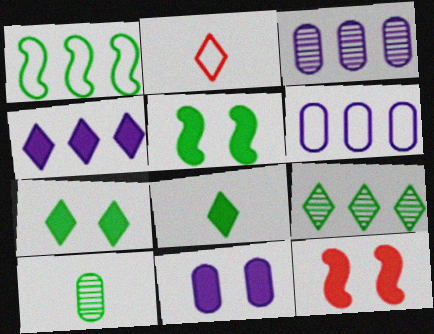[[1, 7, 10], 
[2, 3, 5], 
[7, 11, 12]]